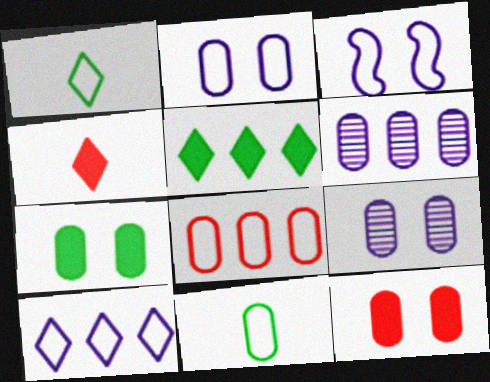[[1, 3, 8], 
[2, 8, 11], 
[6, 11, 12]]